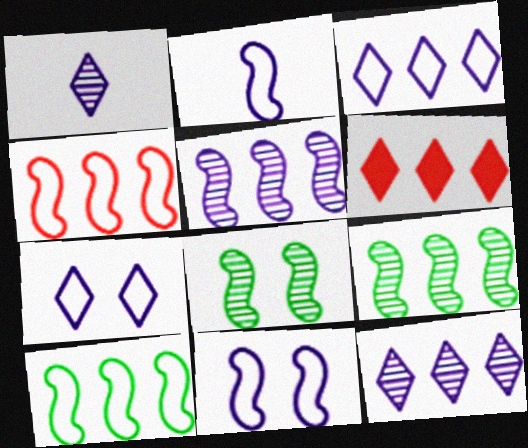[]